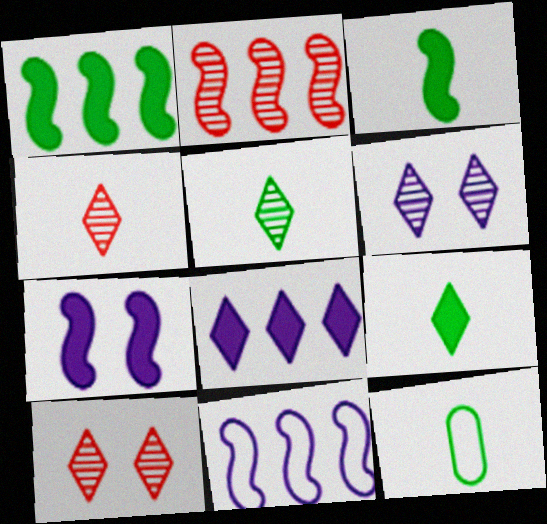[[1, 2, 11], 
[3, 5, 12]]